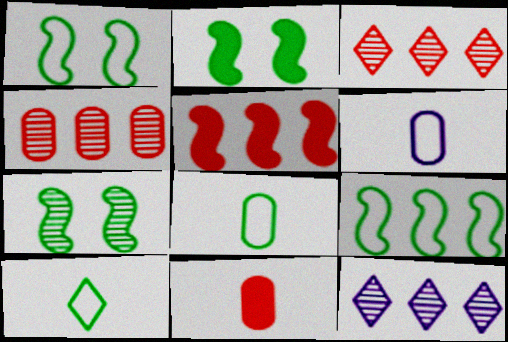[[1, 2, 7], 
[1, 11, 12], 
[2, 3, 6]]